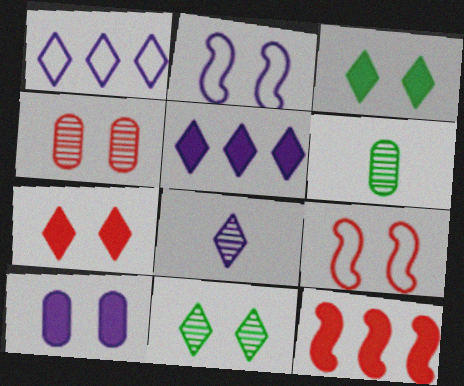[[2, 3, 4], 
[4, 7, 9], 
[5, 6, 9], 
[9, 10, 11]]